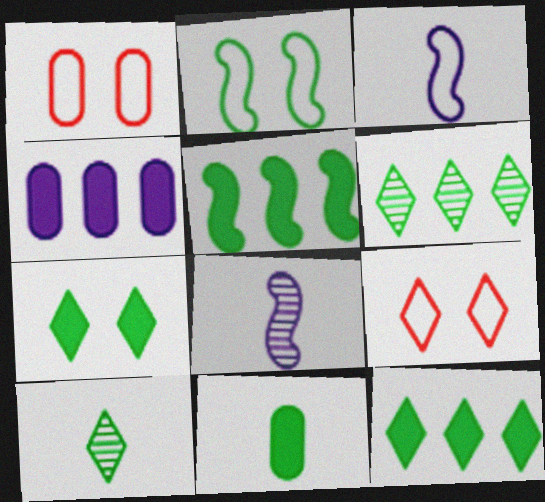[[1, 8, 12], 
[2, 6, 11], 
[5, 7, 11]]